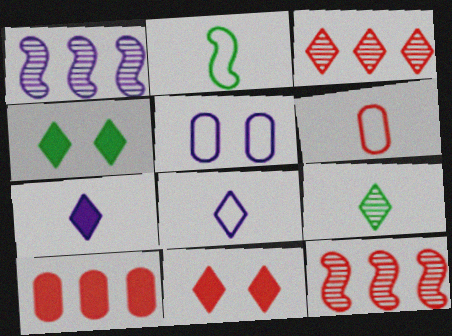[[1, 4, 6], 
[1, 5, 7], 
[2, 6, 8], 
[3, 4, 8], 
[6, 11, 12]]